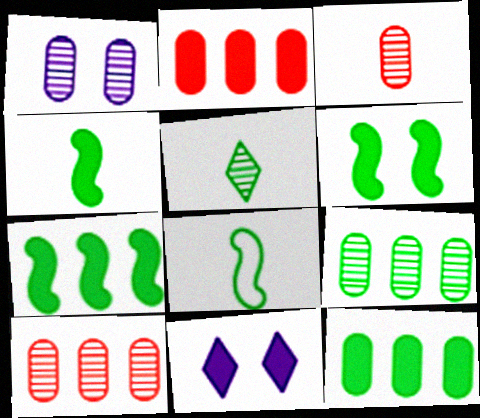[[1, 3, 9], 
[2, 4, 11], 
[4, 6, 7], 
[8, 10, 11]]